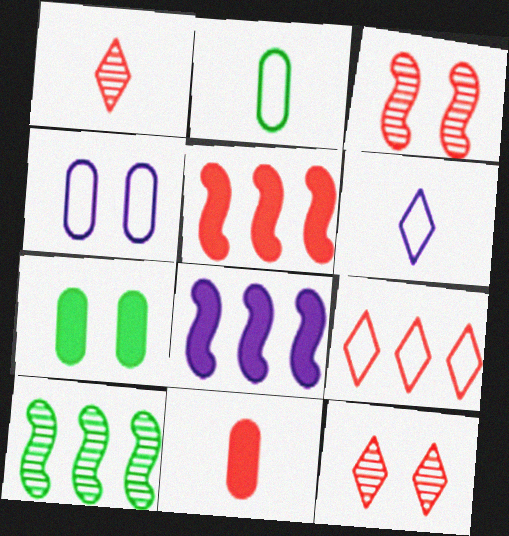[[2, 8, 12], 
[3, 9, 11]]